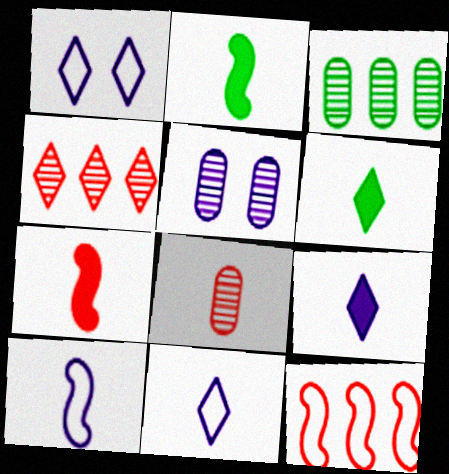[[1, 3, 7], 
[1, 4, 6], 
[2, 8, 11], 
[3, 5, 8], 
[5, 6, 12], 
[6, 8, 10]]